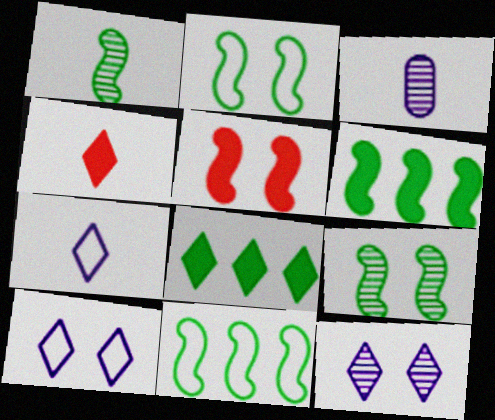[[1, 2, 6]]